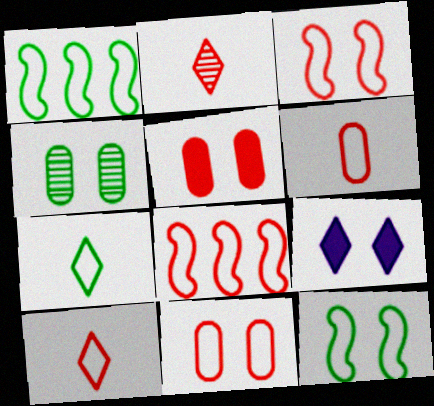[[2, 5, 8], 
[3, 4, 9], 
[8, 10, 11]]